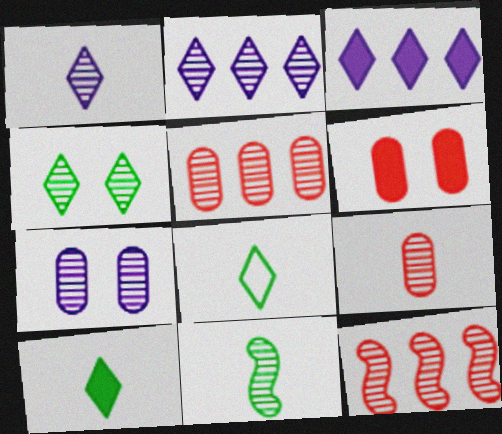[[1, 9, 11]]